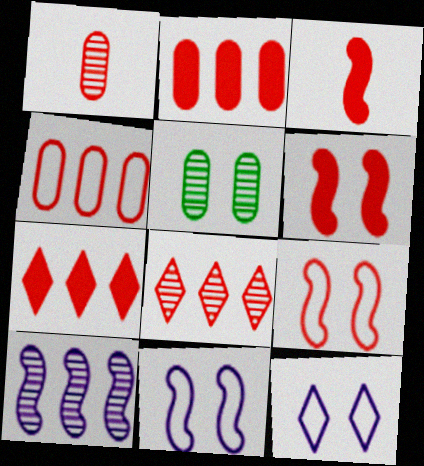[[1, 7, 9], 
[5, 6, 12]]